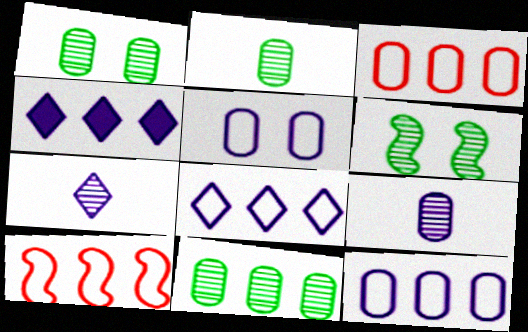[[1, 2, 11], 
[4, 10, 11]]